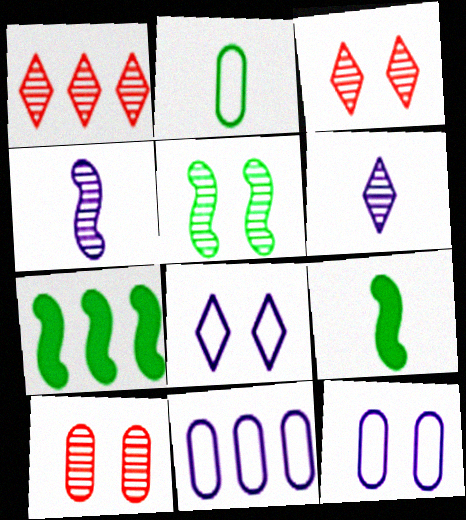[[1, 7, 11], 
[1, 9, 12], 
[3, 9, 11]]